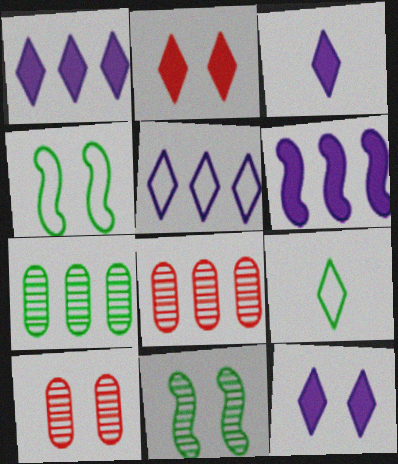[[1, 3, 12], 
[3, 4, 8], 
[4, 10, 12], 
[6, 9, 10]]